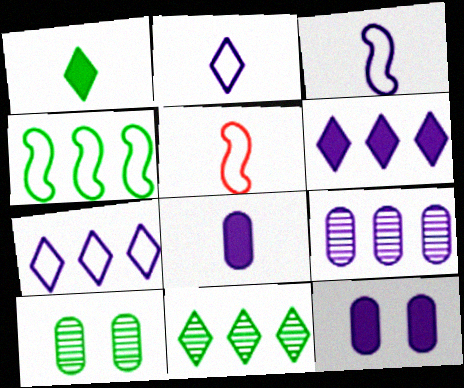[[1, 4, 10], 
[5, 6, 10], 
[5, 11, 12]]